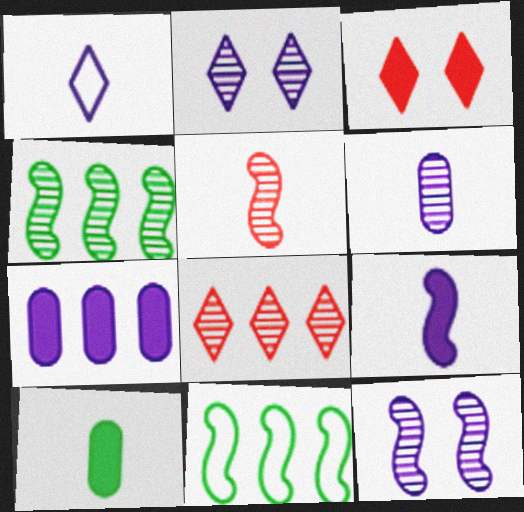[[1, 5, 10], 
[1, 6, 9], 
[1, 7, 12], 
[3, 6, 11], 
[4, 5, 12], 
[7, 8, 11]]